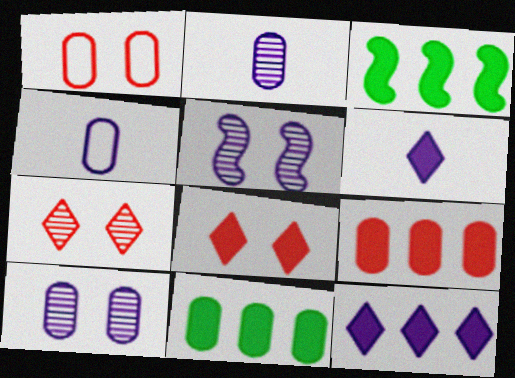[[1, 2, 11], 
[3, 4, 7], 
[3, 9, 12], 
[4, 5, 12]]